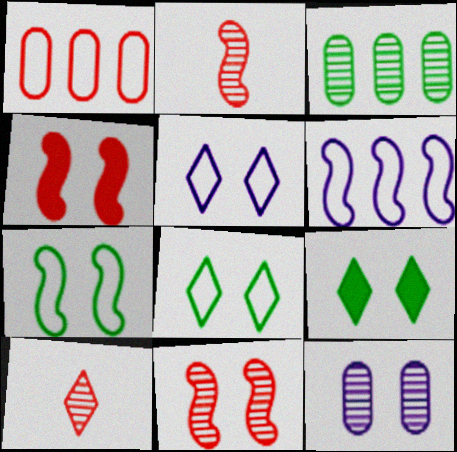[[1, 4, 10], 
[4, 8, 12]]